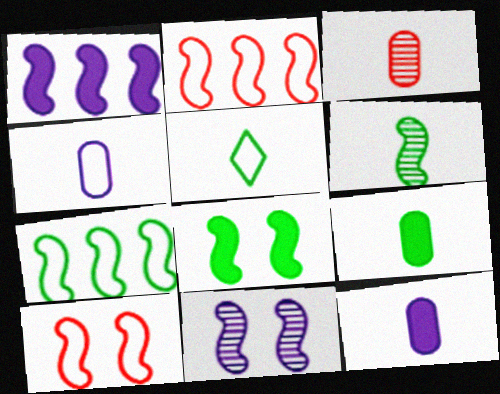[[1, 6, 10], 
[3, 4, 9], 
[5, 6, 9], 
[6, 7, 8], 
[8, 10, 11]]